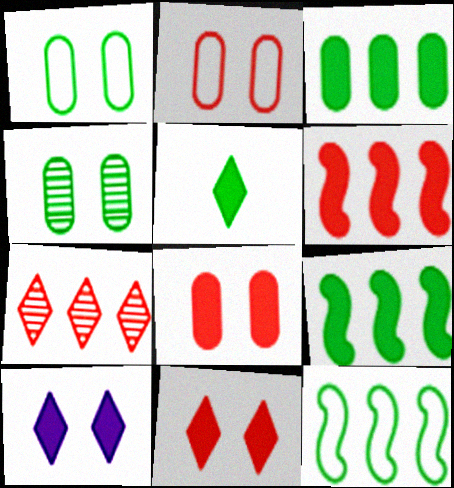[[4, 5, 12]]